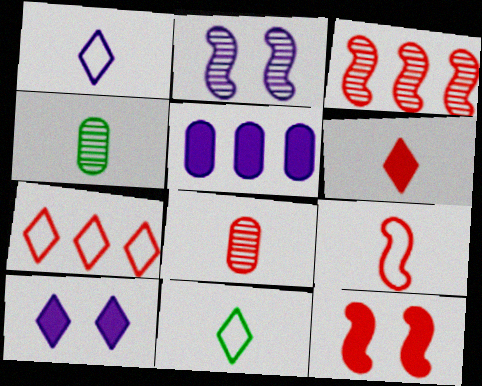[[1, 2, 5], 
[3, 9, 12], 
[6, 8, 9], 
[7, 8, 12]]